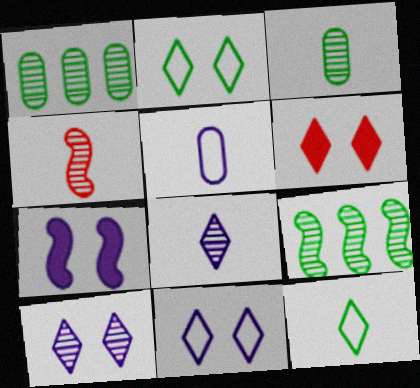[[1, 4, 10], 
[2, 6, 10], 
[3, 4, 8], 
[5, 6, 9]]